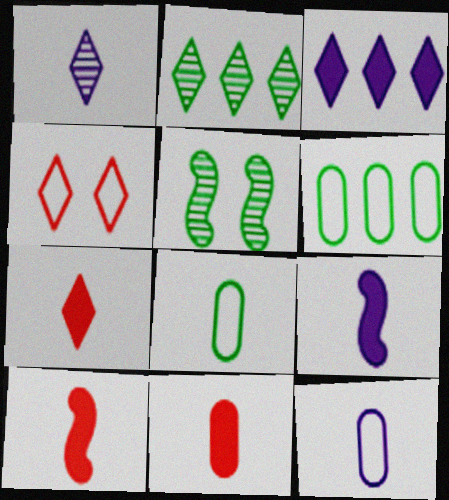[[1, 8, 10], 
[1, 9, 12], 
[7, 10, 11]]